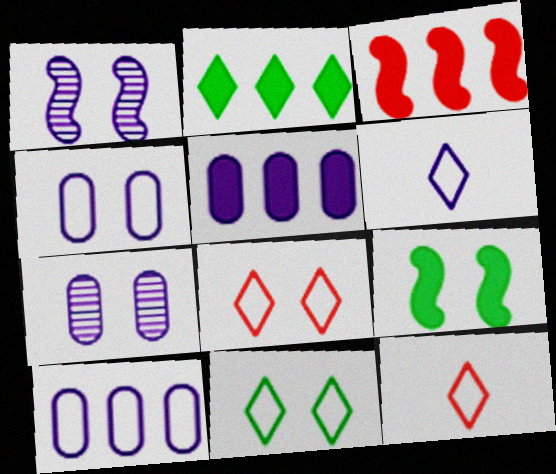[[1, 5, 6], 
[2, 3, 5], 
[7, 8, 9]]